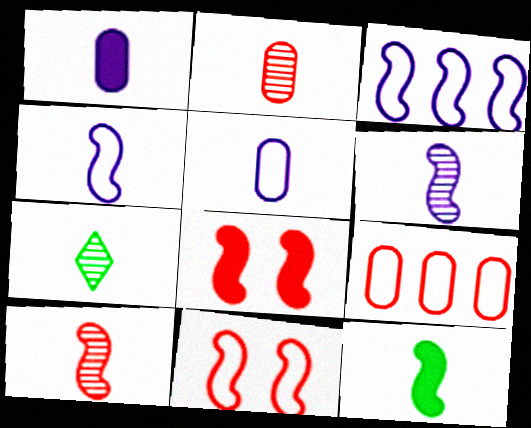[[2, 6, 7], 
[4, 10, 12]]